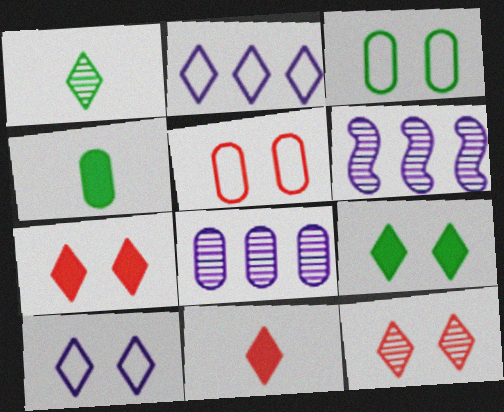[[1, 2, 7], 
[3, 6, 11], 
[4, 5, 8], 
[9, 10, 12]]